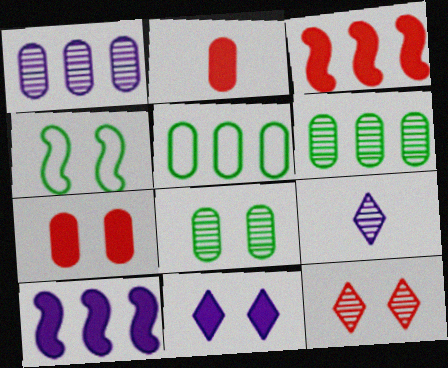[]